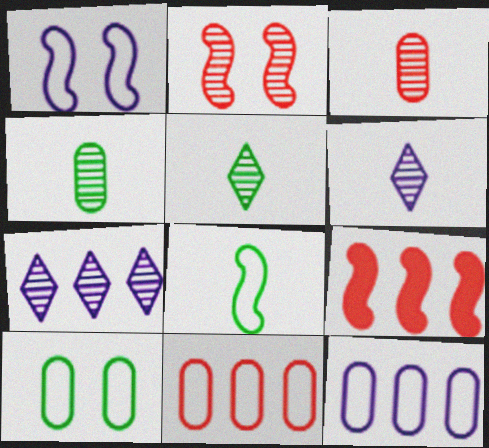[[2, 4, 7], 
[6, 9, 10]]